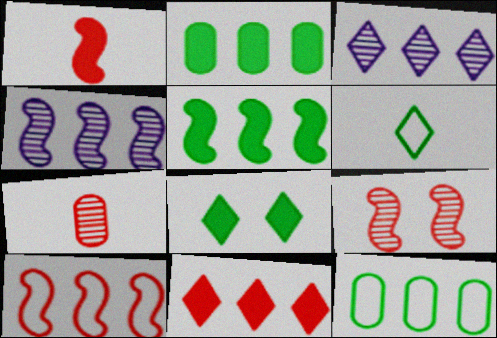[[1, 9, 10], 
[2, 3, 10], 
[4, 5, 10], 
[4, 11, 12]]